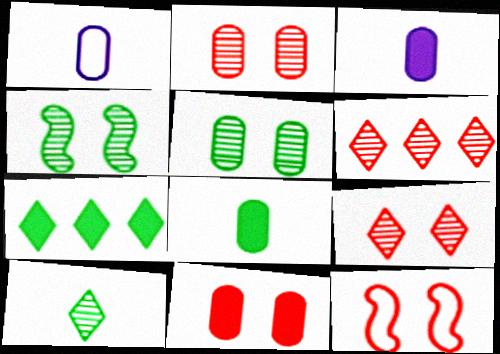[[9, 11, 12]]